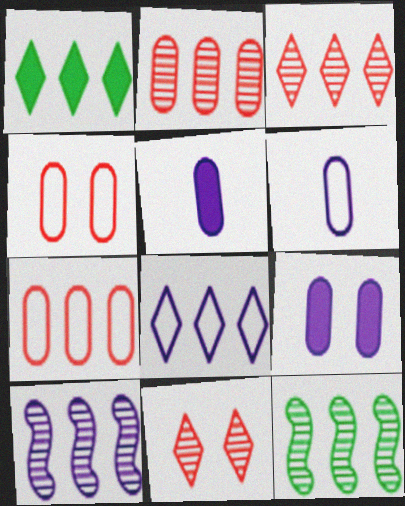[[1, 3, 8], 
[1, 7, 10]]